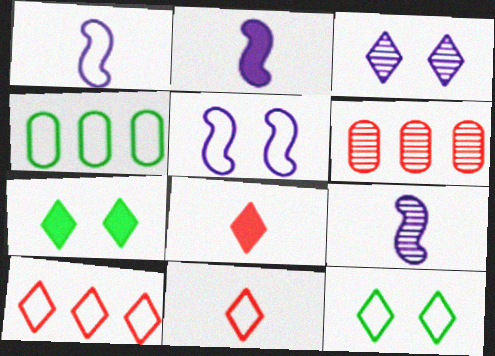[[1, 2, 9], 
[1, 6, 7], 
[2, 6, 12], 
[4, 5, 11]]